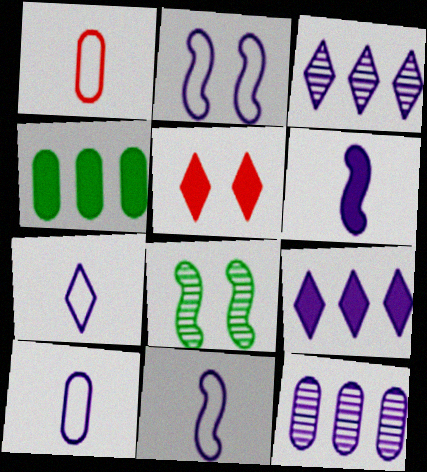[[1, 8, 9], 
[4, 5, 6], 
[7, 10, 11]]